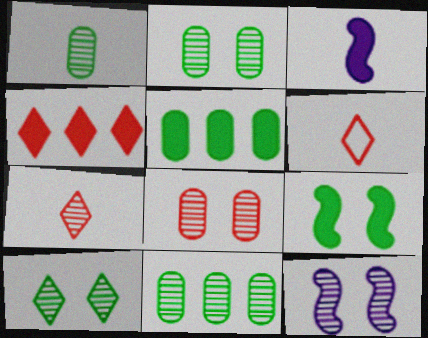[[1, 2, 11], 
[1, 3, 6], 
[5, 6, 12], 
[7, 11, 12], 
[8, 10, 12]]